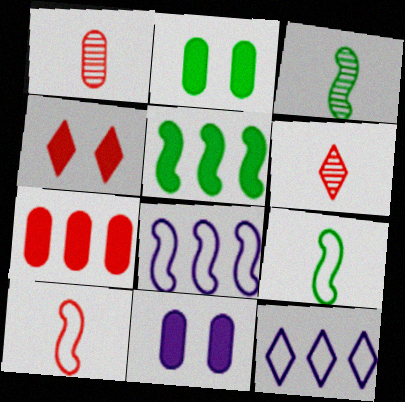[[2, 6, 8]]